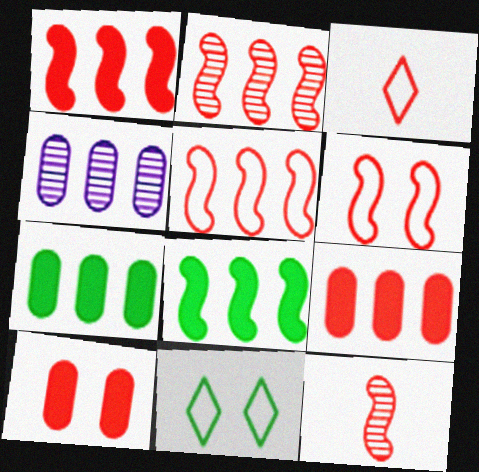[[1, 2, 5], 
[1, 6, 12], 
[2, 3, 10]]